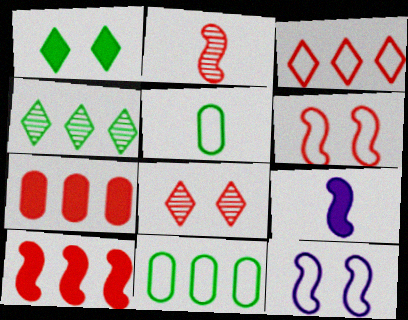[[1, 7, 9], 
[2, 6, 10], 
[3, 5, 12], 
[8, 9, 11]]